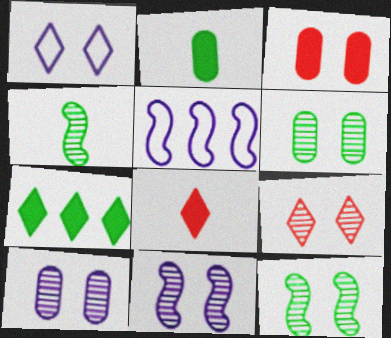[[1, 3, 12], 
[2, 5, 9], 
[5, 6, 8], 
[6, 9, 11], 
[9, 10, 12]]